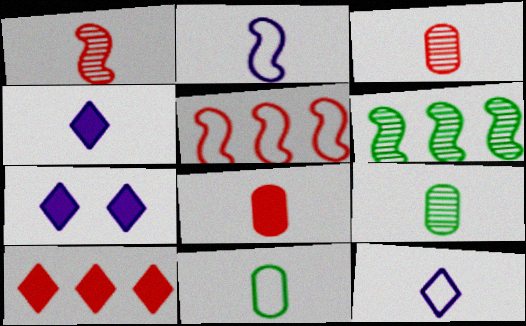[[1, 4, 11], 
[5, 7, 9]]